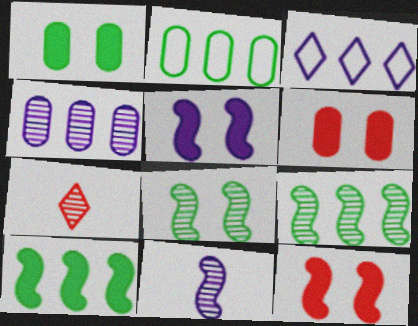[[2, 5, 7], 
[4, 7, 8]]